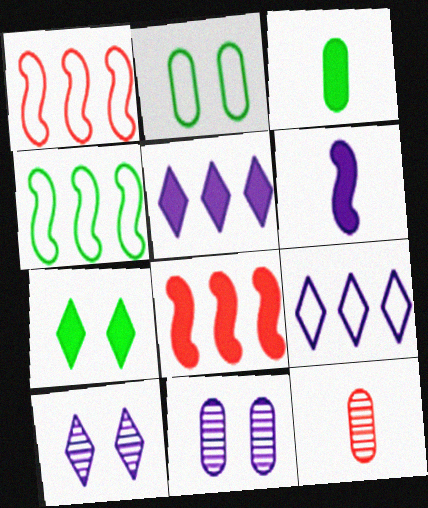[[1, 3, 10], 
[6, 9, 11]]